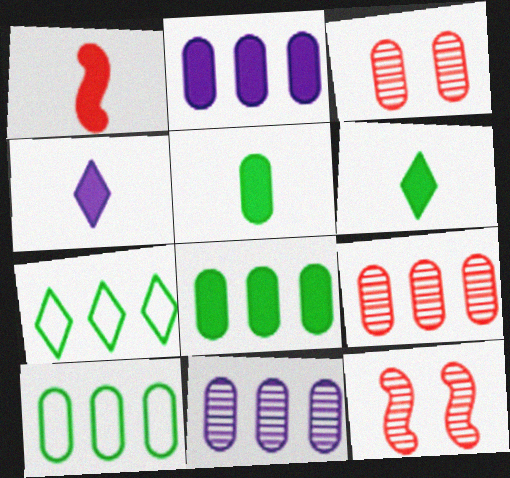[[1, 4, 5], 
[2, 9, 10], 
[4, 10, 12]]